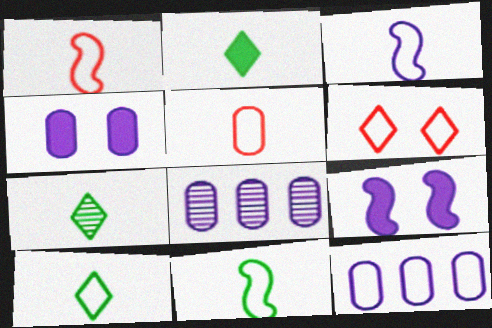[[1, 3, 11], 
[2, 7, 10], 
[3, 5, 10], 
[6, 11, 12]]